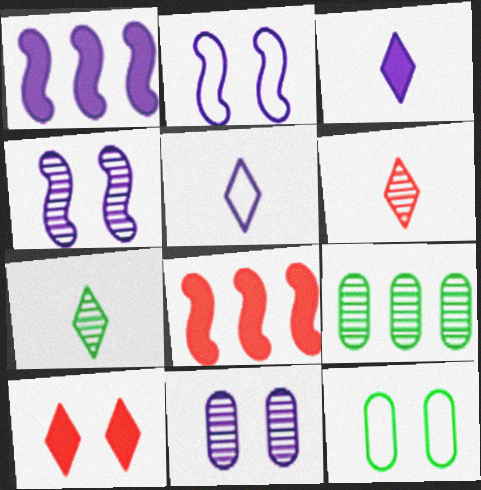[[1, 5, 11], 
[1, 6, 12], 
[4, 6, 9], 
[4, 10, 12]]